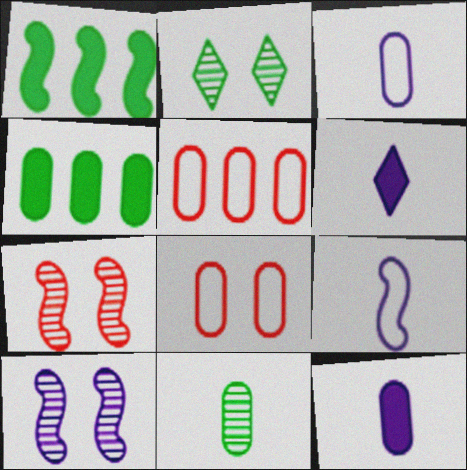[[1, 7, 9]]